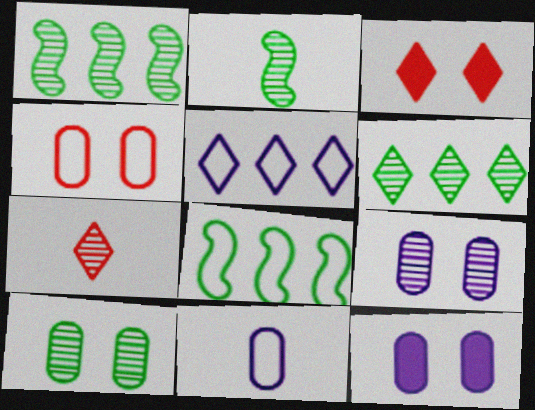[[1, 3, 11], 
[1, 7, 9], 
[2, 6, 10], 
[4, 10, 12], 
[7, 8, 12]]